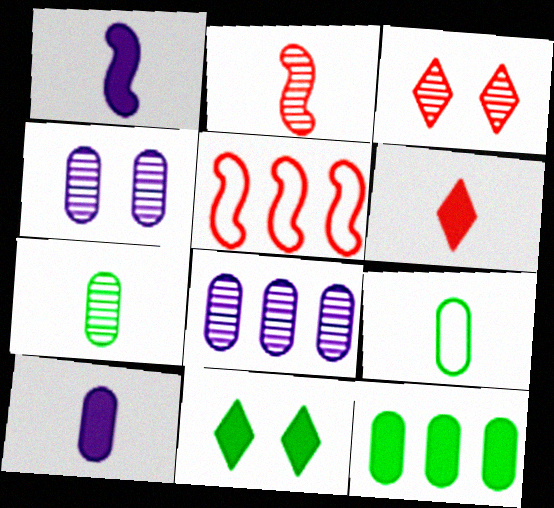[]